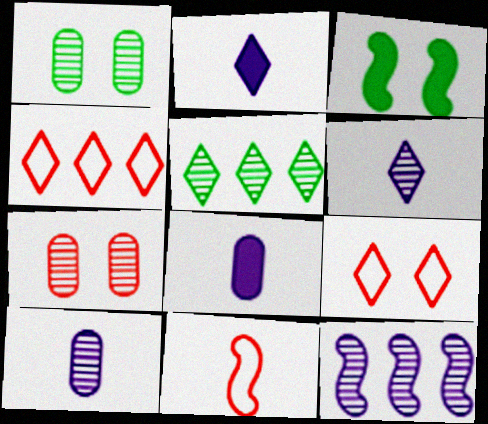[[2, 5, 9], 
[3, 4, 10], 
[3, 11, 12]]